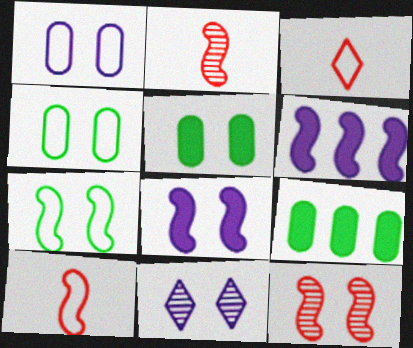[[1, 8, 11], 
[2, 6, 7], 
[7, 8, 12], 
[9, 10, 11]]